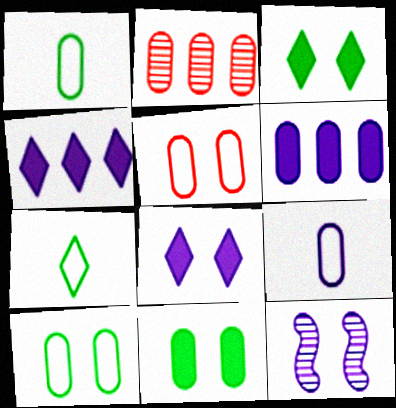[[2, 9, 11], 
[3, 5, 12], 
[4, 9, 12]]